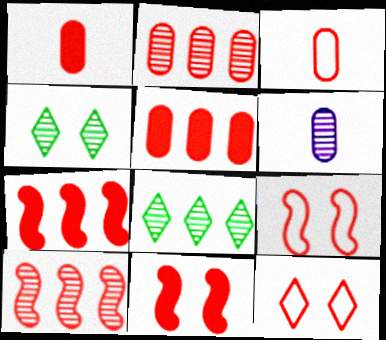[[1, 10, 12], 
[4, 6, 10]]